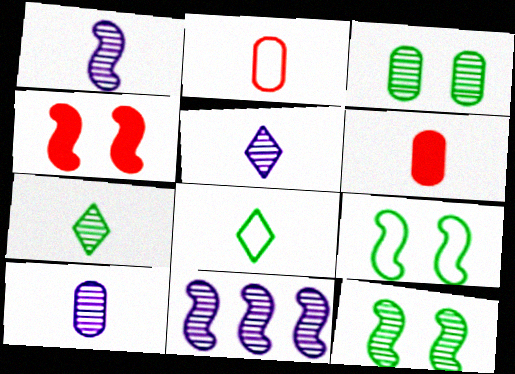[[1, 5, 10], 
[1, 6, 8]]